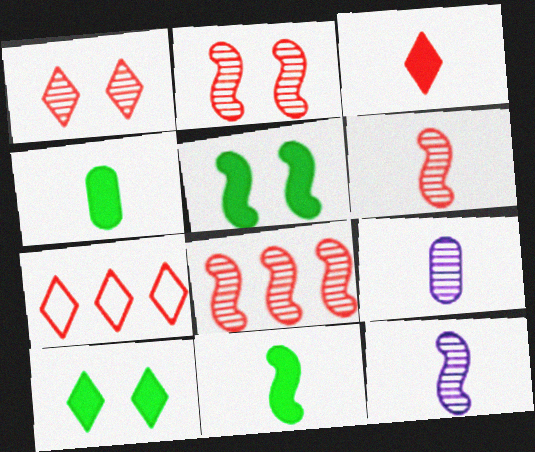[[1, 3, 7], 
[2, 6, 8], 
[5, 7, 9]]